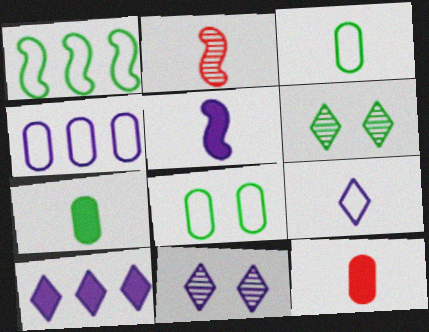[[1, 6, 7], 
[1, 11, 12], 
[2, 7, 9], 
[2, 8, 10], 
[4, 5, 11], 
[9, 10, 11]]